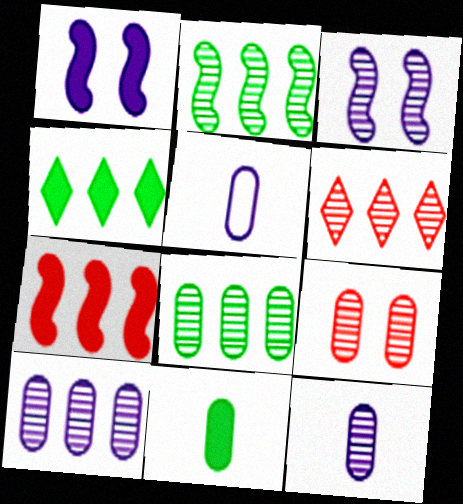[[2, 6, 10], 
[8, 9, 12]]